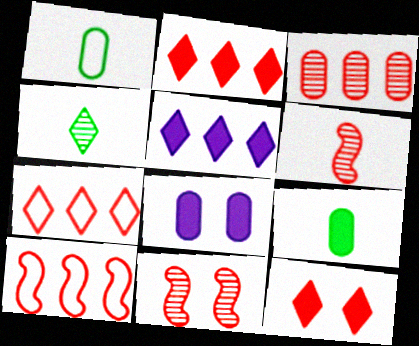[[1, 3, 8], 
[1, 5, 11], 
[2, 3, 10], 
[4, 8, 10]]